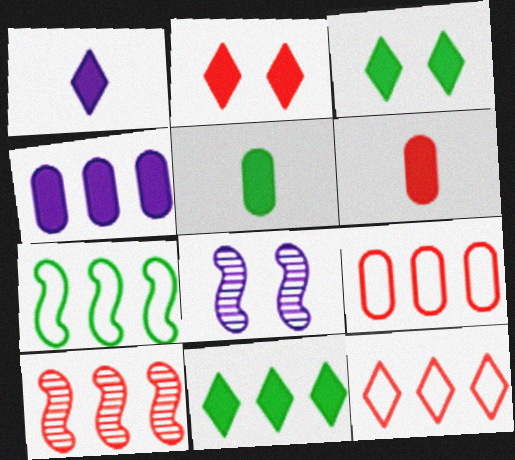[[1, 2, 11], 
[5, 8, 12]]